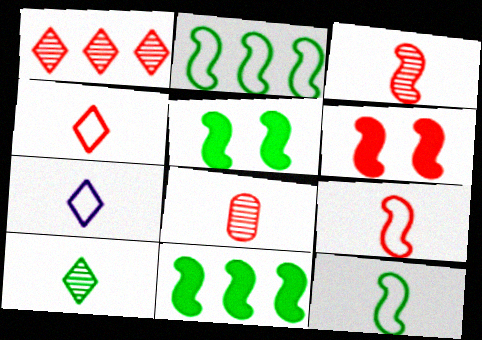[]